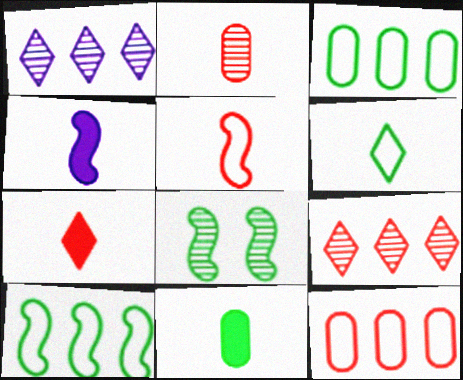[[1, 2, 8], 
[2, 4, 6], 
[2, 5, 7], 
[4, 7, 11]]